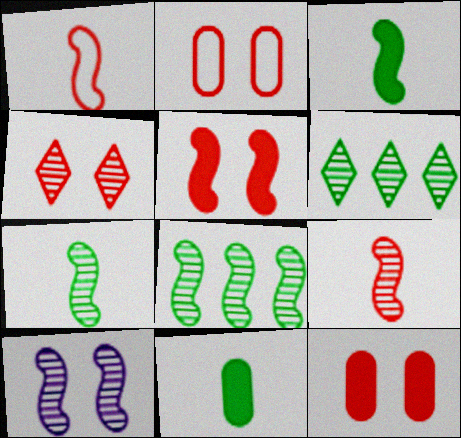[[2, 4, 5], 
[8, 9, 10]]